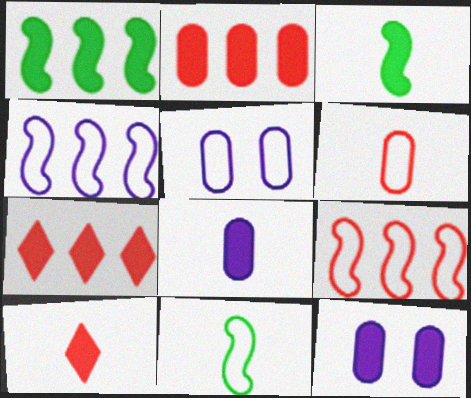[[1, 10, 12], 
[3, 7, 12], 
[3, 8, 10]]